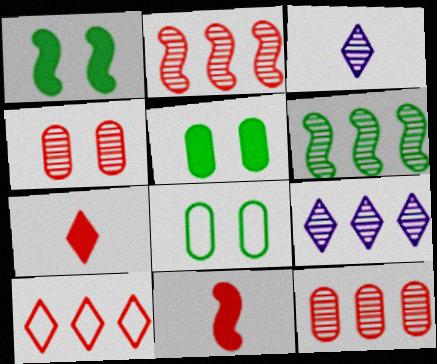[[3, 4, 6], 
[4, 10, 11], 
[6, 9, 12], 
[8, 9, 11]]